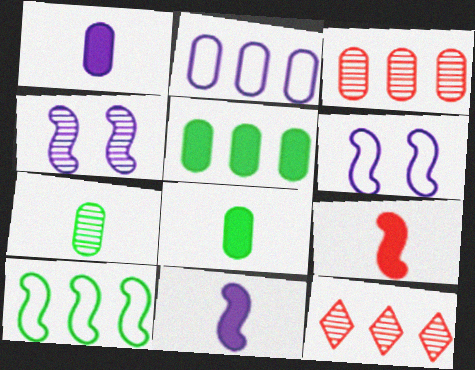[[2, 3, 5], 
[4, 7, 12], 
[4, 9, 10], 
[6, 8, 12]]